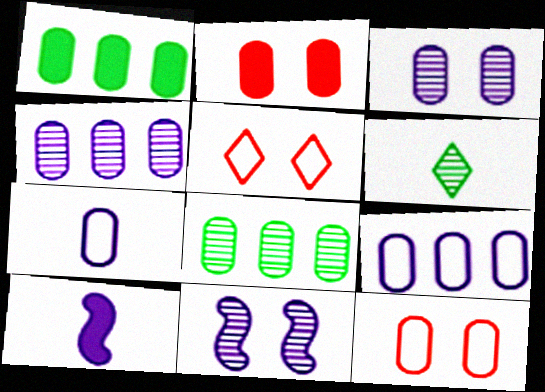[[2, 7, 8], 
[5, 8, 10]]